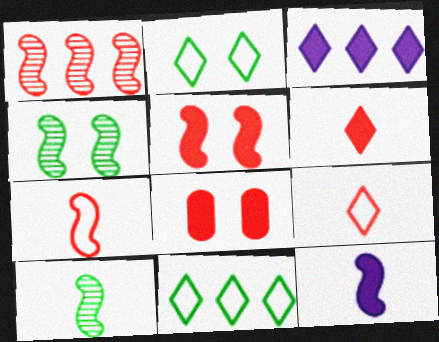[[1, 5, 7], 
[1, 8, 9], 
[7, 10, 12]]